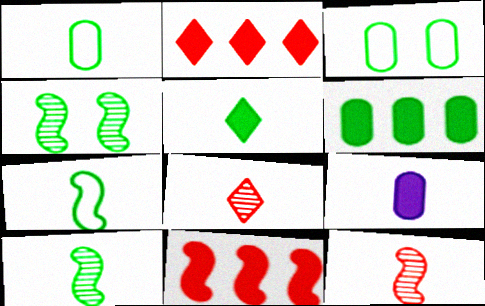[[1, 5, 10], 
[7, 8, 9]]